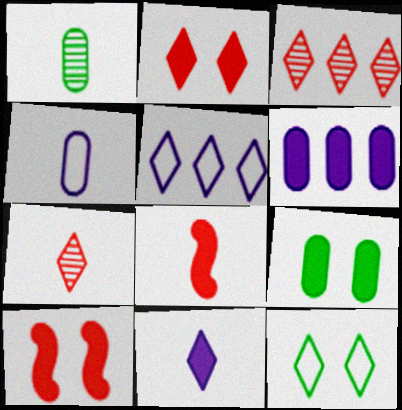[[1, 5, 10], 
[3, 11, 12]]